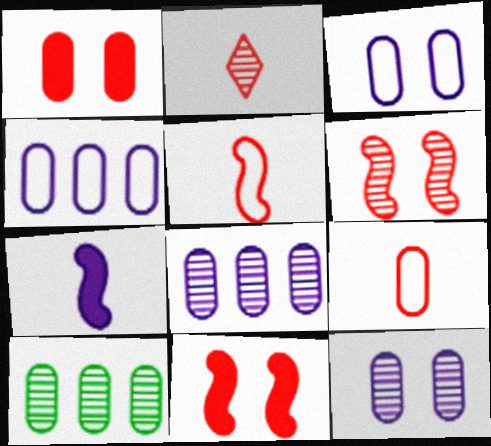[]